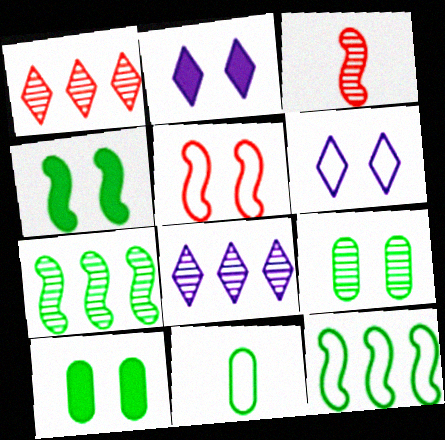[[2, 5, 9], 
[3, 8, 9]]